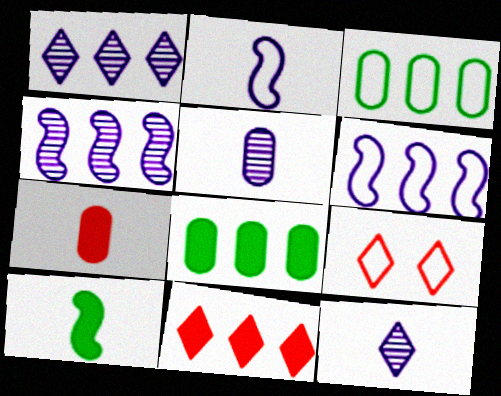[[2, 3, 9], 
[3, 4, 11]]